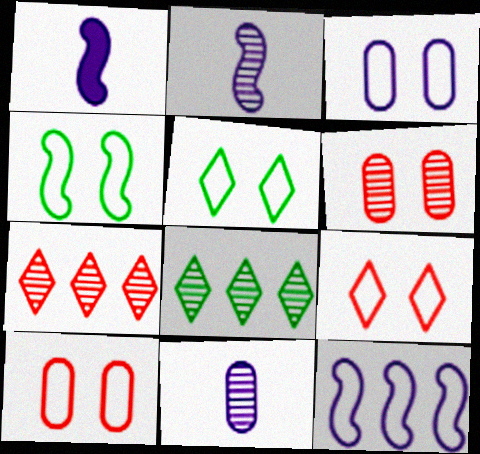[[1, 8, 10], 
[2, 6, 8], 
[3, 4, 9]]